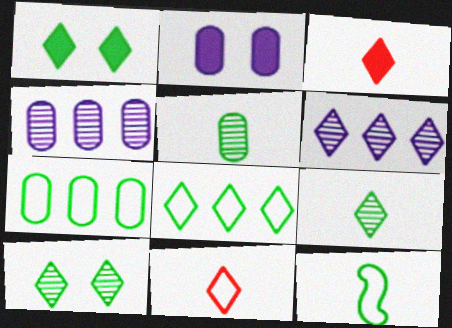[[1, 6, 11], 
[1, 8, 9]]